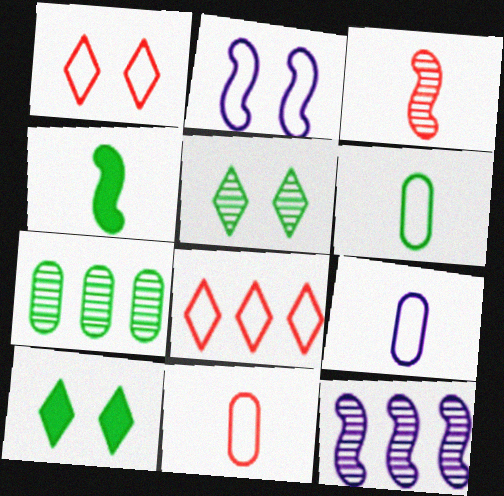[[2, 6, 8], 
[6, 9, 11], 
[10, 11, 12]]